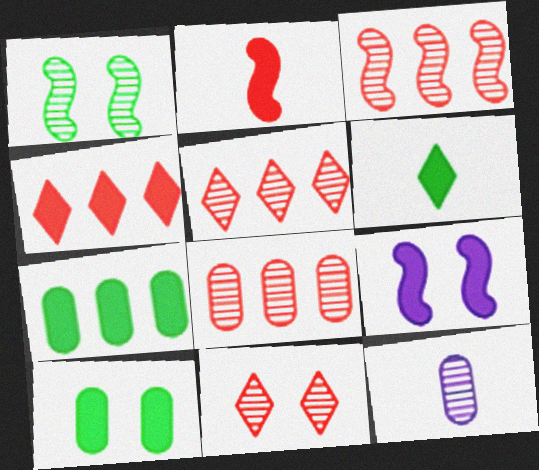[[1, 5, 12], 
[3, 5, 8]]